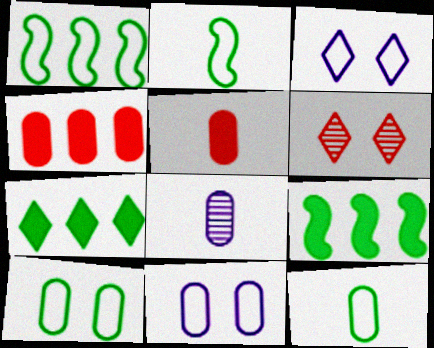[[4, 8, 10], 
[5, 8, 12]]